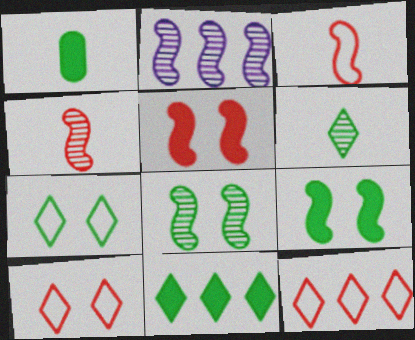[[1, 2, 10], 
[1, 9, 11], 
[2, 3, 9], 
[2, 4, 8], 
[6, 7, 11]]